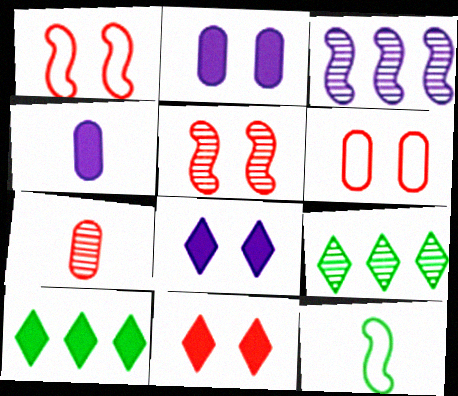[[1, 4, 9], 
[5, 6, 11]]